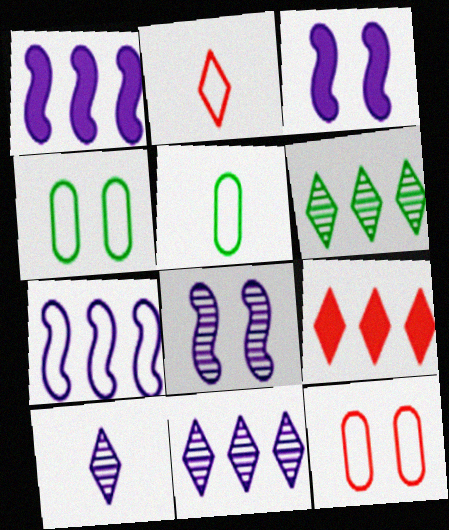[[2, 4, 7], 
[5, 8, 9]]